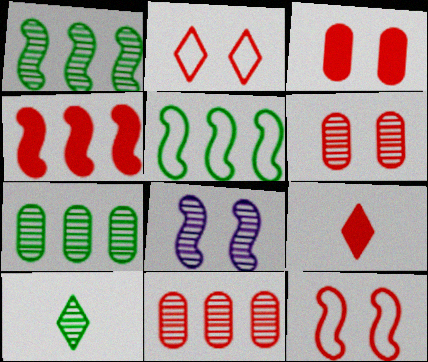[[3, 4, 9], 
[8, 10, 11], 
[9, 11, 12]]